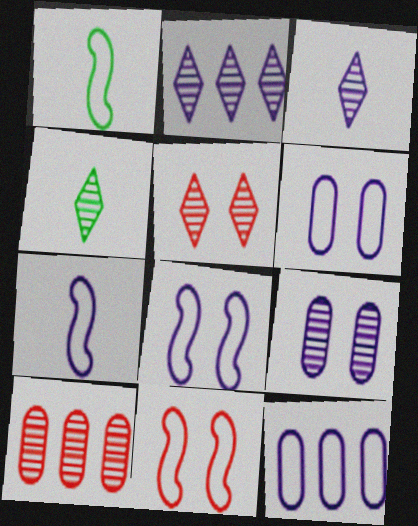[[2, 4, 5]]